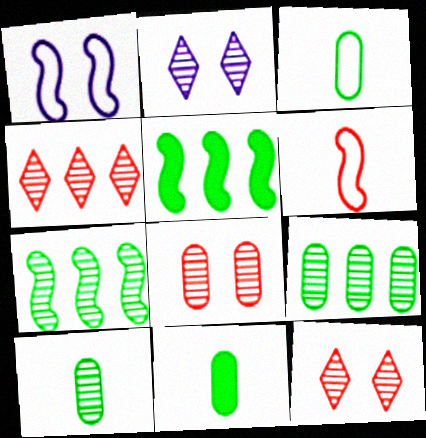[[1, 4, 11], 
[3, 10, 11]]